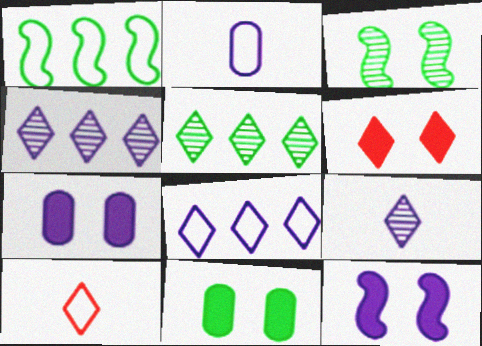[[2, 4, 12], 
[6, 11, 12]]